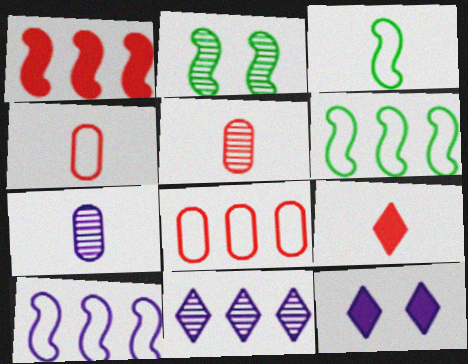[[2, 5, 11], 
[3, 7, 9], 
[5, 6, 12], 
[7, 10, 12]]